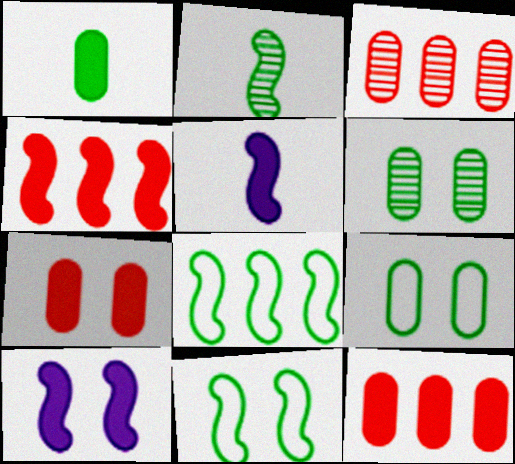[]